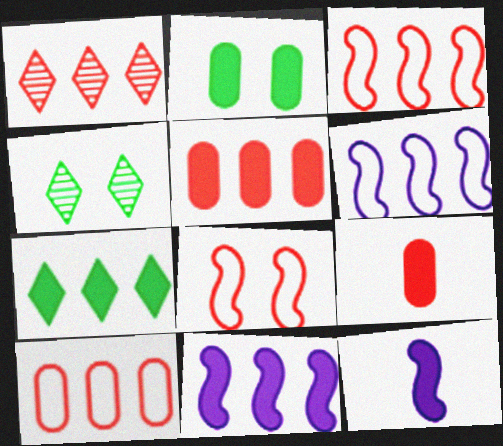[[1, 3, 5], 
[1, 8, 9], 
[4, 6, 9], 
[4, 10, 12], 
[5, 7, 11]]